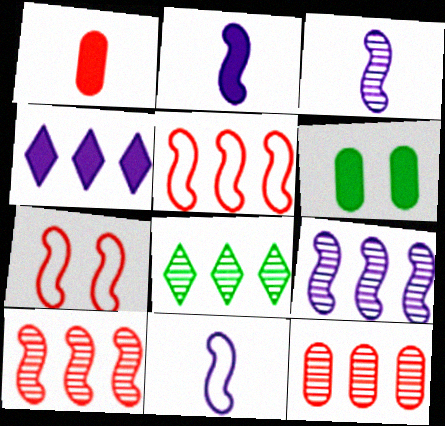[[2, 3, 11], 
[8, 9, 12]]